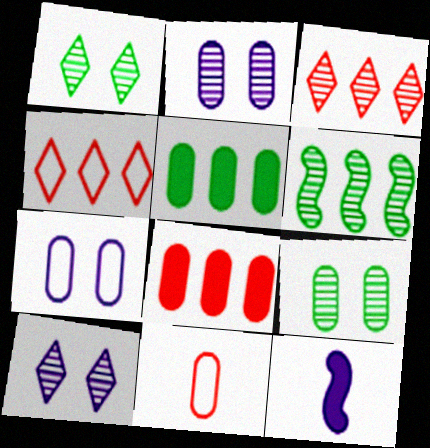[[2, 5, 11], 
[4, 9, 12]]